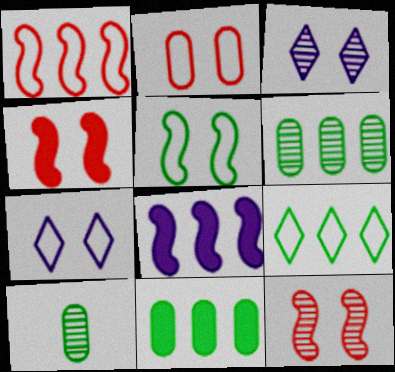[[2, 5, 7]]